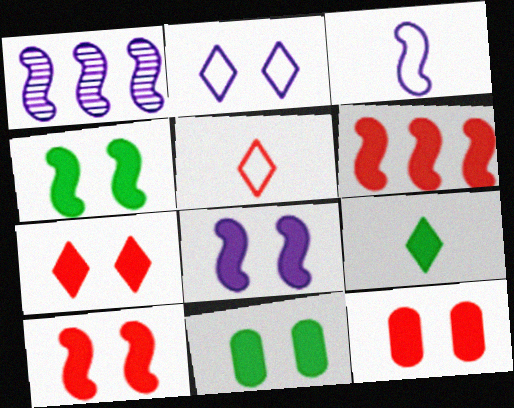[[1, 3, 8], 
[1, 5, 11], 
[4, 8, 10], 
[7, 8, 11], 
[7, 10, 12]]